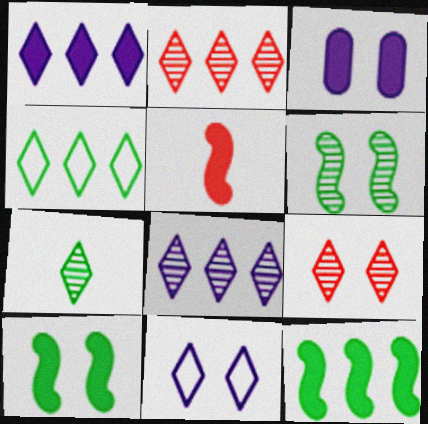[[1, 2, 4], 
[7, 8, 9]]